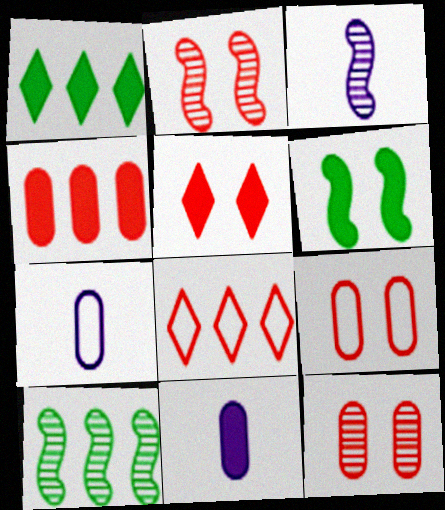[[1, 2, 7], 
[1, 3, 9], 
[2, 3, 10], 
[2, 5, 9], 
[5, 7, 10]]